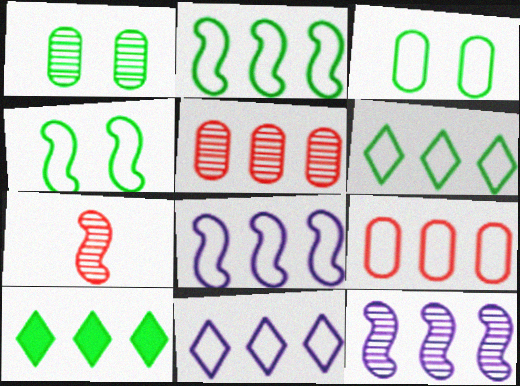[[2, 9, 11], 
[5, 8, 10], 
[6, 8, 9], 
[9, 10, 12]]